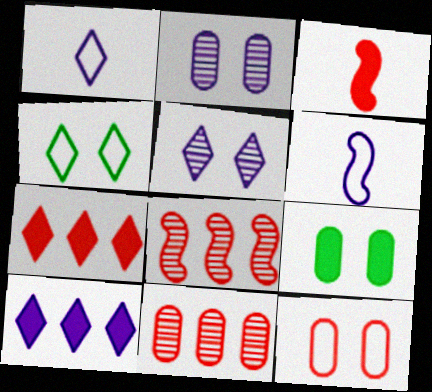[[1, 5, 10], 
[1, 8, 9], 
[2, 6, 10], 
[2, 9, 12], 
[3, 9, 10]]